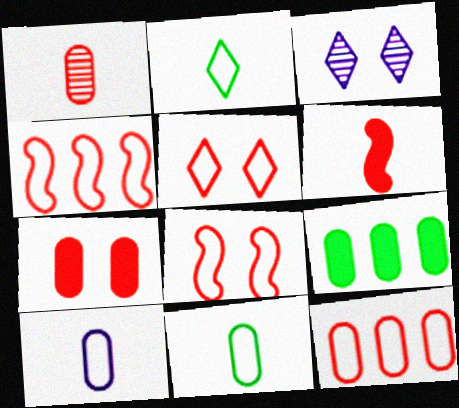[[1, 7, 12]]